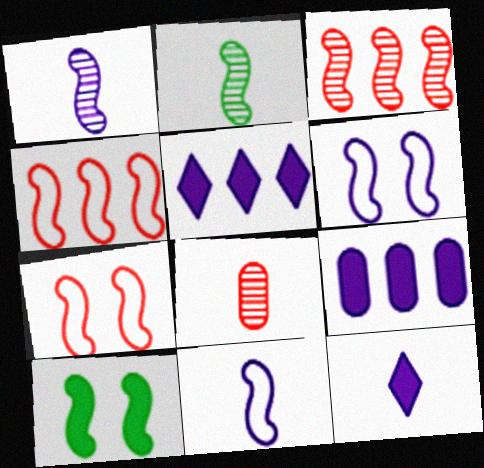[[1, 4, 10], 
[3, 10, 11]]